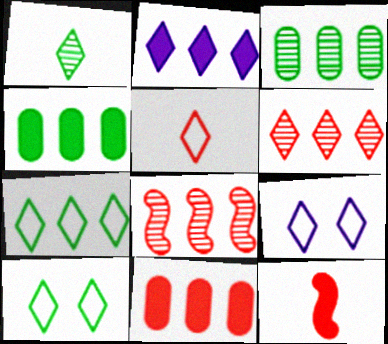[[2, 6, 7], 
[3, 9, 12], 
[5, 7, 9]]